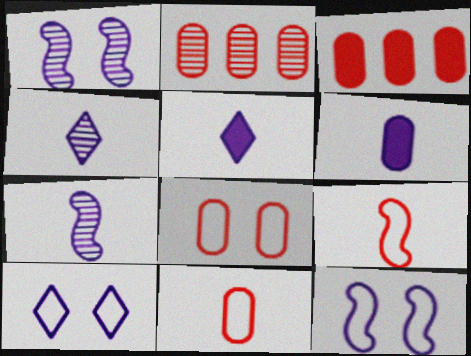[]